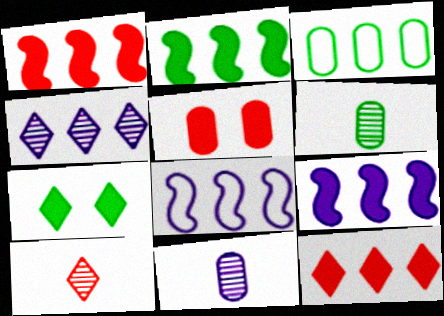[[1, 2, 9], 
[1, 3, 4], 
[3, 5, 11]]